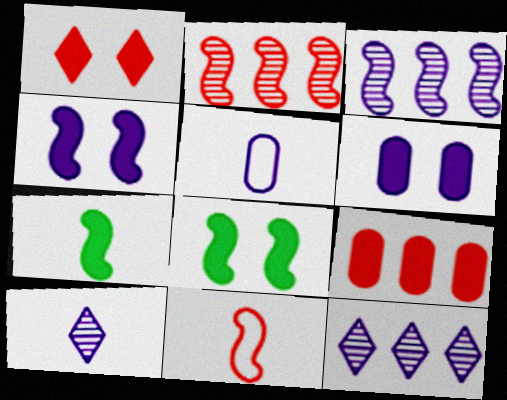[[1, 6, 8], 
[3, 8, 11], 
[4, 5, 12]]